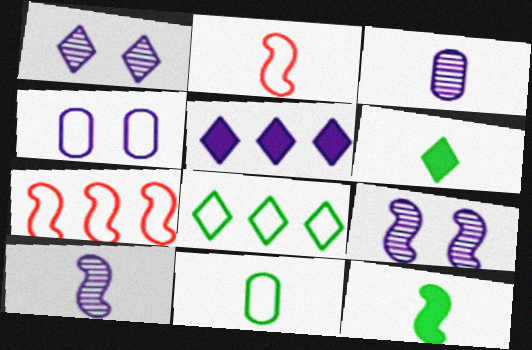[[2, 3, 6], 
[2, 4, 8], 
[2, 10, 12], 
[4, 5, 10], 
[7, 9, 12]]